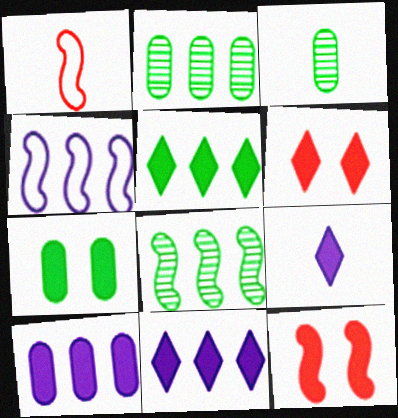[[1, 3, 9], 
[3, 4, 6], 
[5, 6, 9]]